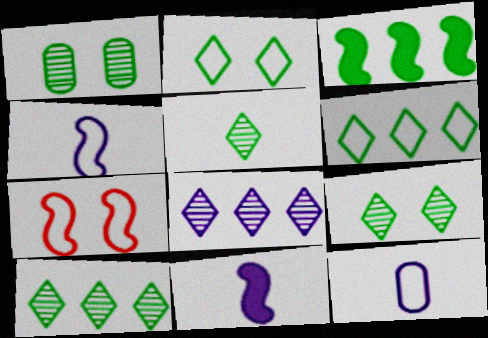[[5, 9, 10], 
[6, 7, 12]]